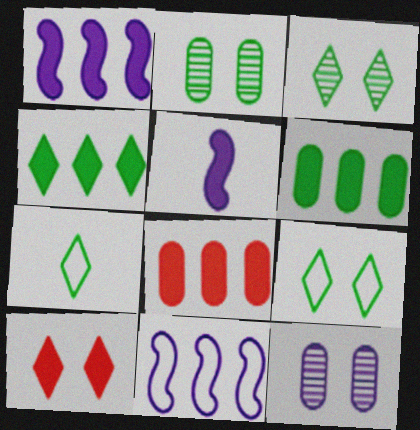[[1, 4, 8], 
[3, 4, 7], 
[5, 6, 10]]